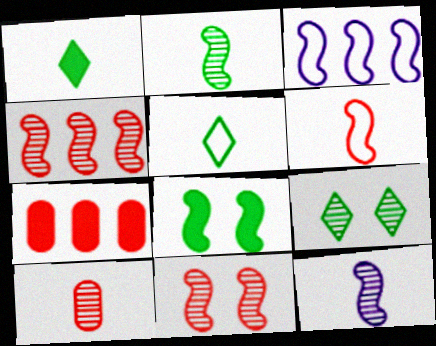[]